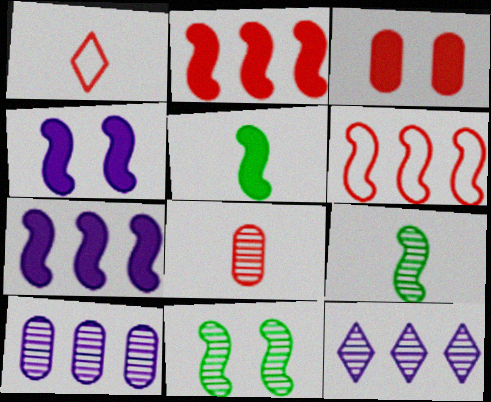[[2, 4, 5], 
[4, 6, 9], 
[8, 11, 12]]